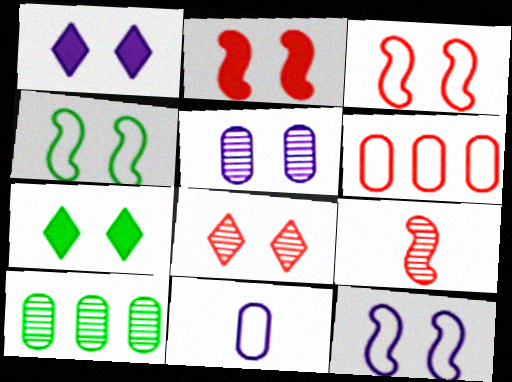[[1, 5, 12], 
[3, 4, 12], 
[3, 5, 7]]